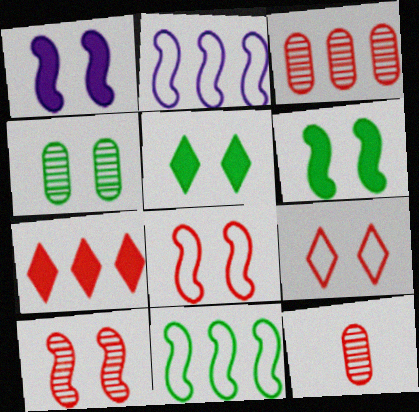[[1, 4, 9], 
[2, 5, 12], 
[7, 8, 12]]